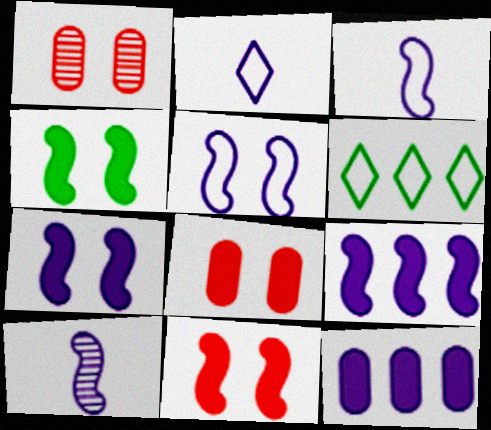[[4, 7, 11], 
[5, 9, 10], 
[6, 8, 10]]